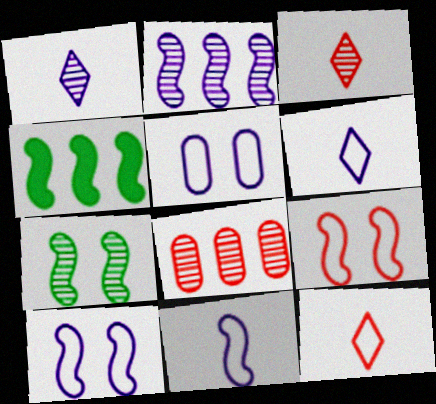[[1, 7, 8], 
[3, 4, 5]]